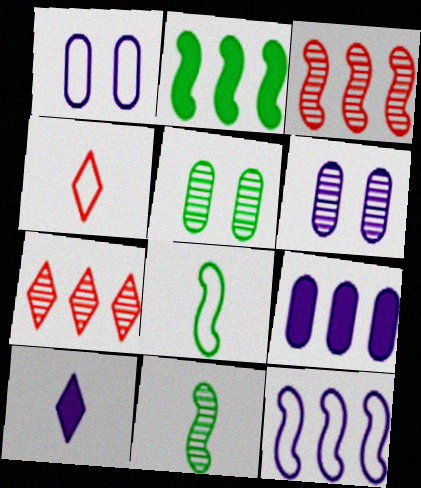[[2, 3, 12], 
[2, 4, 6], 
[6, 7, 11], 
[6, 10, 12]]